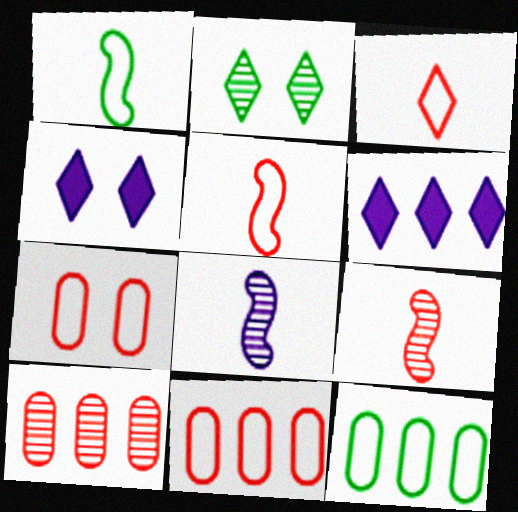[[1, 4, 10], 
[2, 3, 6], 
[2, 8, 10], 
[4, 9, 12]]